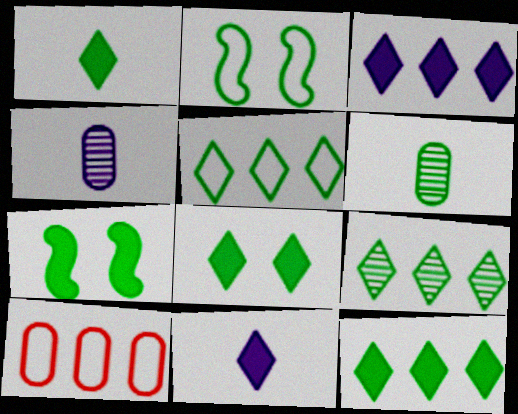[[1, 8, 12], 
[2, 6, 12], 
[5, 6, 7], 
[5, 9, 12]]